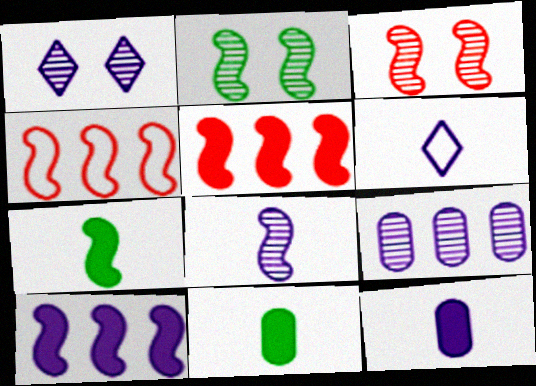[[1, 4, 11], 
[1, 8, 9], 
[6, 8, 12]]